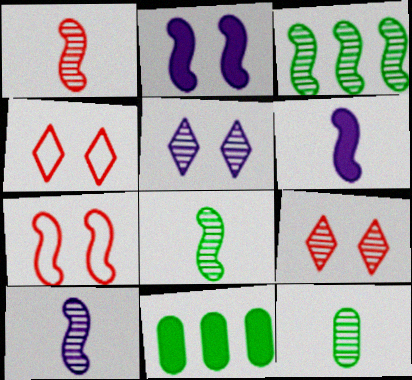[[1, 8, 10], 
[3, 6, 7], 
[4, 10, 11]]